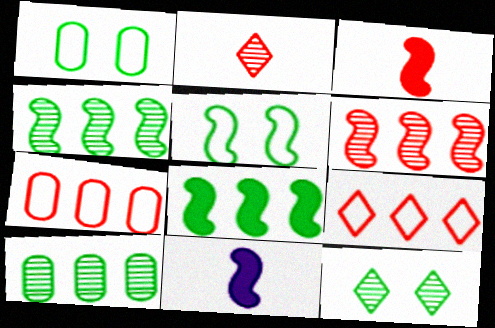[[5, 6, 11], 
[7, 11, 12]]